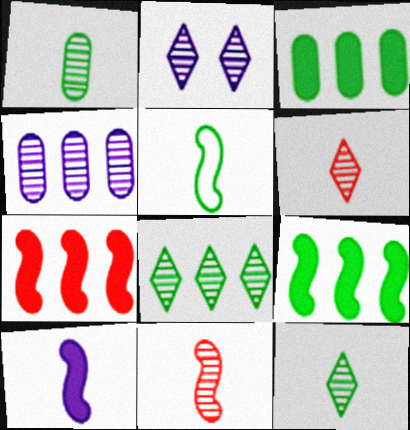[[2, 6, 8], 
[5, 10, 11]]